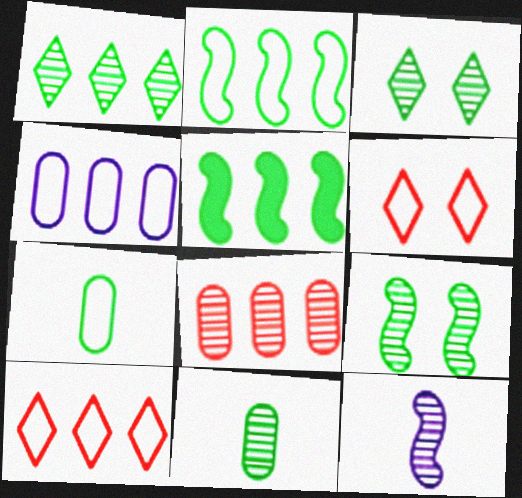[[1, 9, 11], 
[2, 4, 10], 
[3, 5, 7], 
[3, 8, 12]]